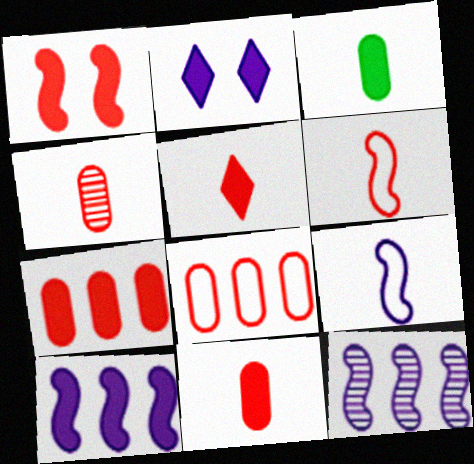[[1, 5, 7], 
[4, 5, 6]]